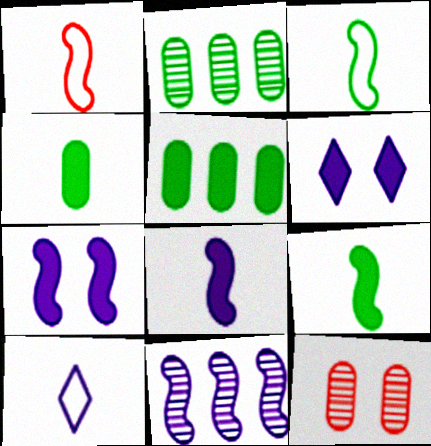[[1, 2, 6]]